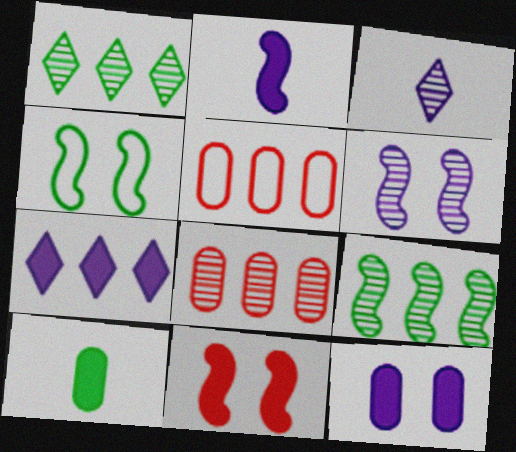[[1, 4, 10], 
[2, 7, 12], 
[4, 6, 11], 
[5, 7, 9], 
[7, 10, 11]]